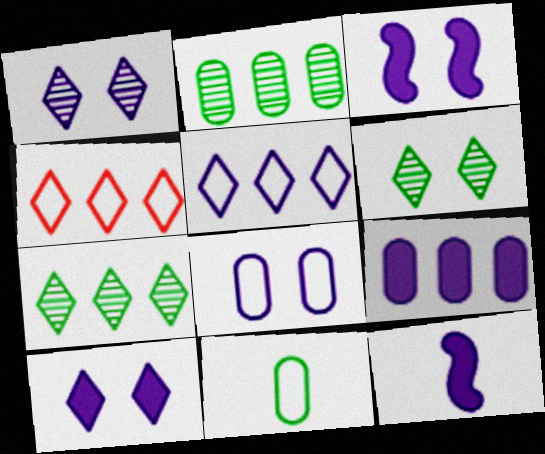[[1, 3, 8], 
[9, 10, 12]]